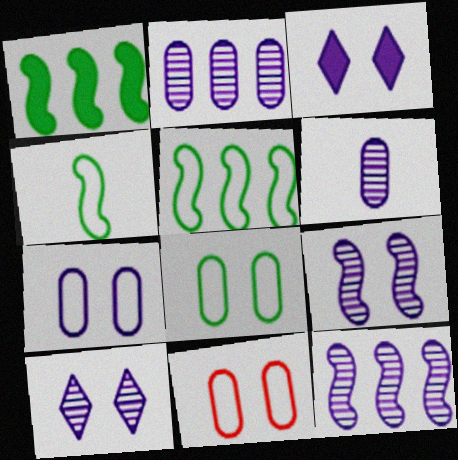[[3, 7, 9], 
[6, 10, 12], 
[7, 8, 11]]